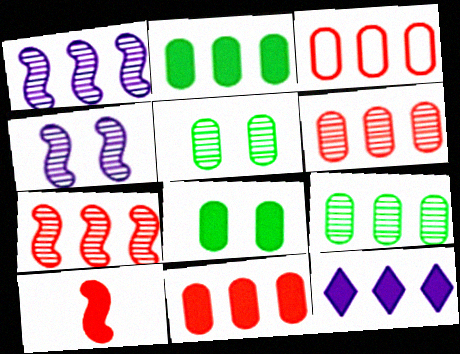[[3, 6, 11], 
[8, 10, 12]]